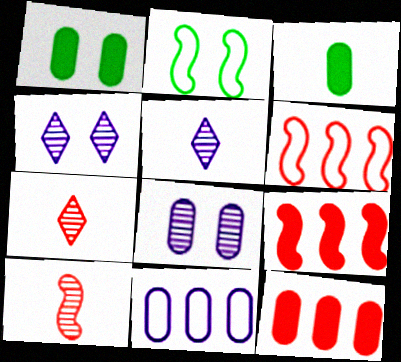[[1, 5, 6], 
[2, 5, 12], 
[3, 4, 6]]